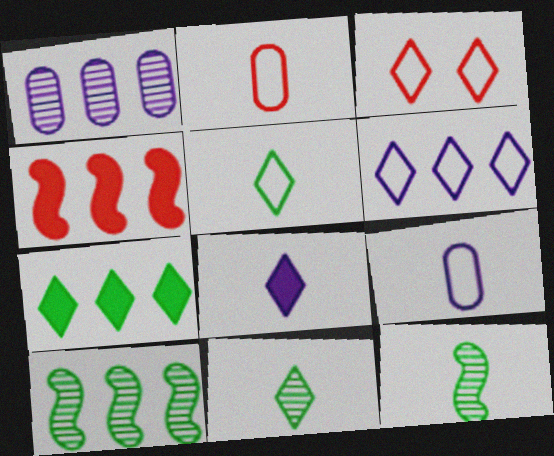[[2, 8, 12], 
[3, 5, 6]]